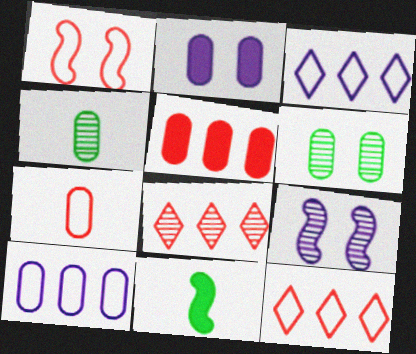[[1, 7, 12], 
[4, 8, 9]]